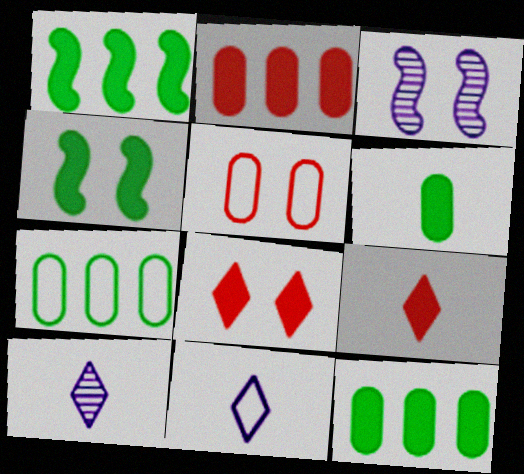[[1, 5, 10], 
[3, 7, 9]]